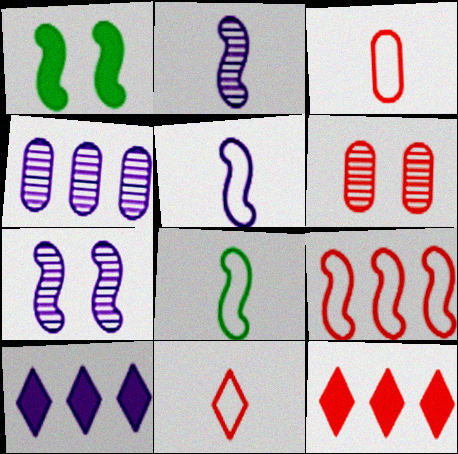[[1, 2, 9], 
[1, 4, 11], 
[6, 8, 10]]